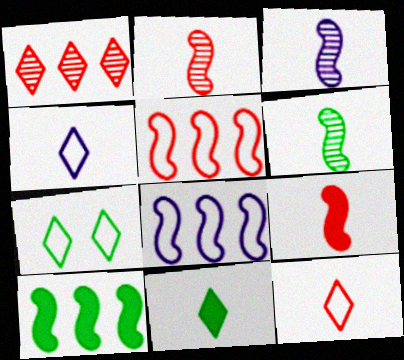[[2, 3, 6]]